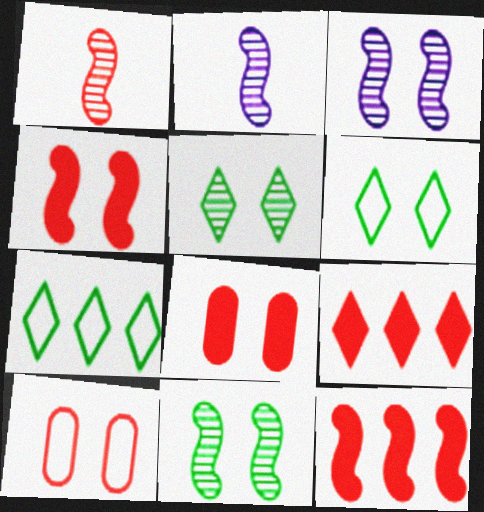[[1, 9, 10], 
[2, 7, 8], 
[3, 6, 8]]